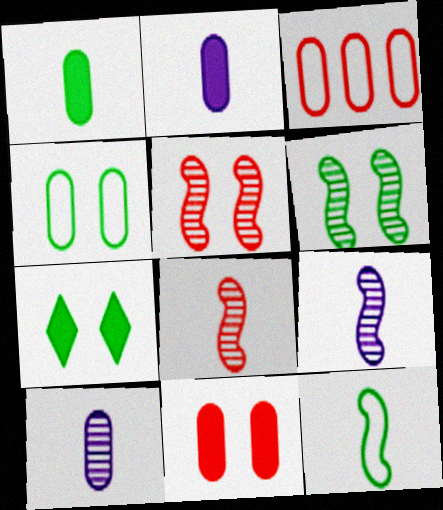[[3, 7, 9], 
[4, 6, 7]]